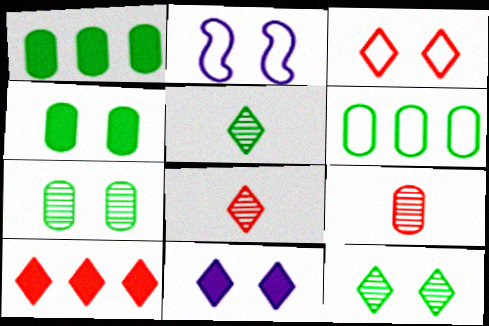[[1, 2, 8], 
[3, 8, 10], 
[3, 11, 12]]